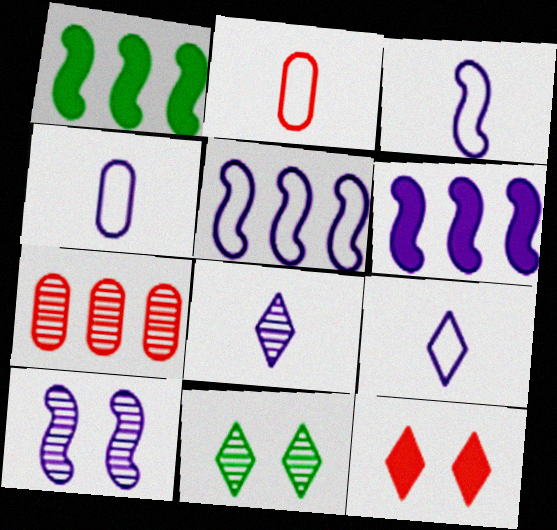[[2, 6, 11], 
[3, 4, 9], 
[3, 6, 10]]